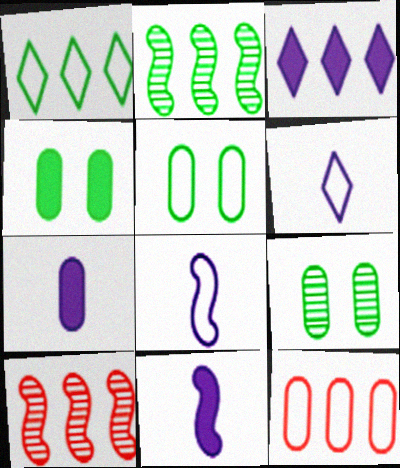[[2, 3, 12], 
[4, 5, 9], 
[4, 6, 10], 
[7, 9, 12]]